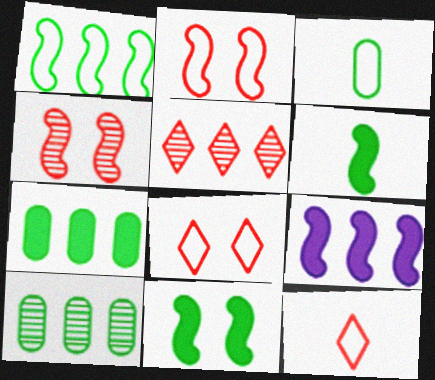[]